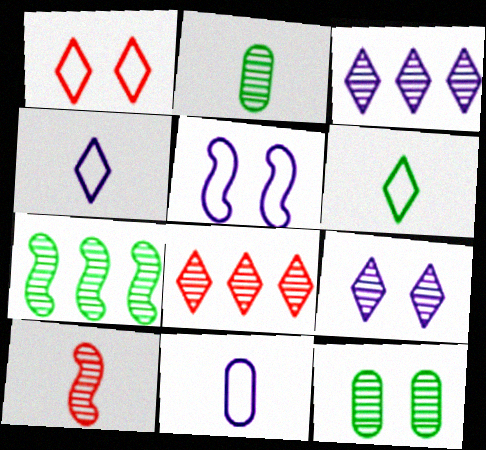[[3, 10, 12]]